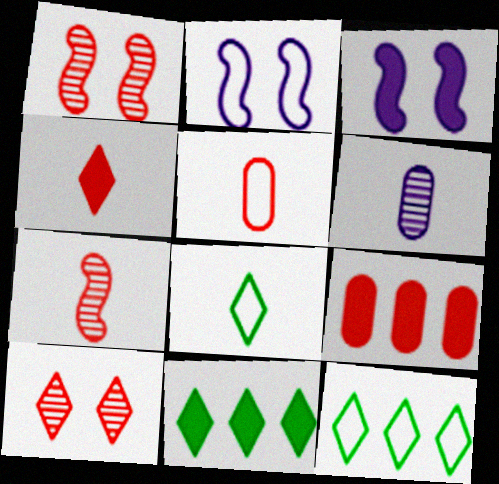[[2, 5, 12], 
[4, 5, 7]]